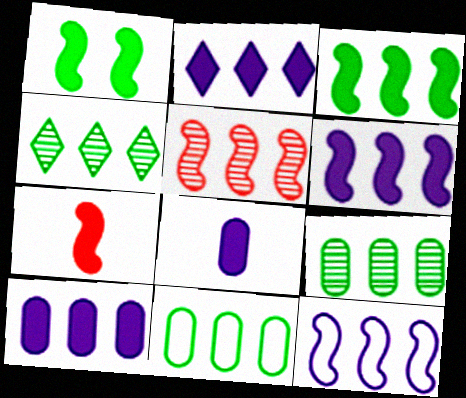[[1, 6, 7], 
[2, 5, 11], 
[2, 6, 10], 
[3, 4, 11], 
[3, 5, 12]]